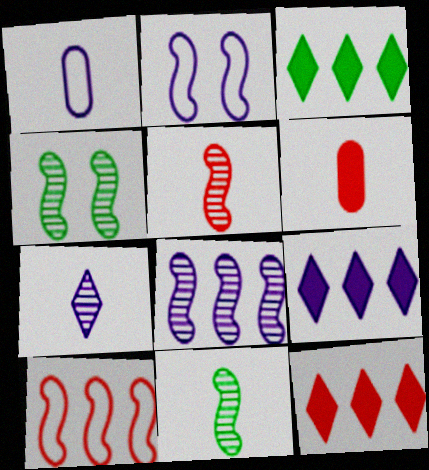[[1, 4, 12], 
[3, 9, 12], 
[4, 5, 8]]